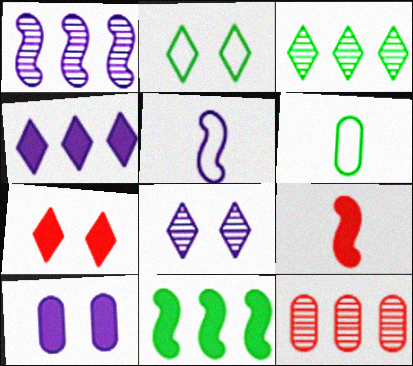[[1, 3, 12], 
[1, 6, 7], 
[2, 7, 8], 
[6, 10, 12]]